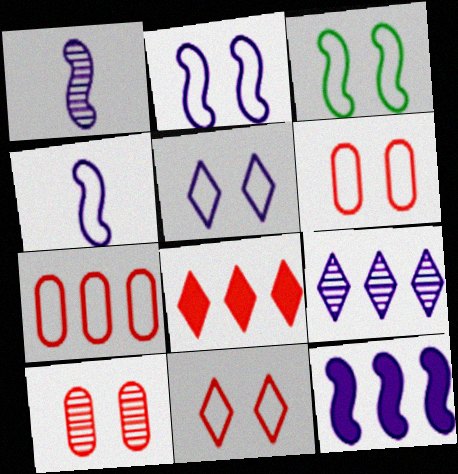[[1, 2, 12], 
[3, 5, 6]]